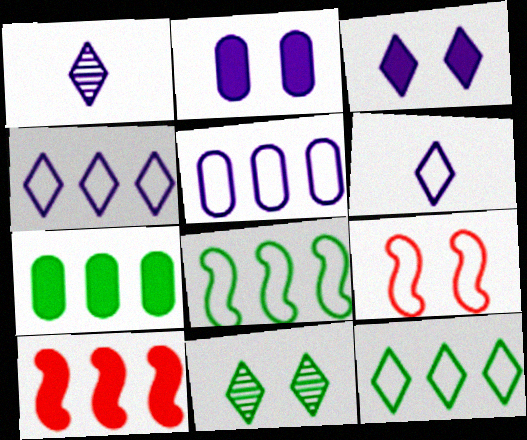[[1, 3, 4], 
[1, 7, 9], 
[2, 9, 11]]